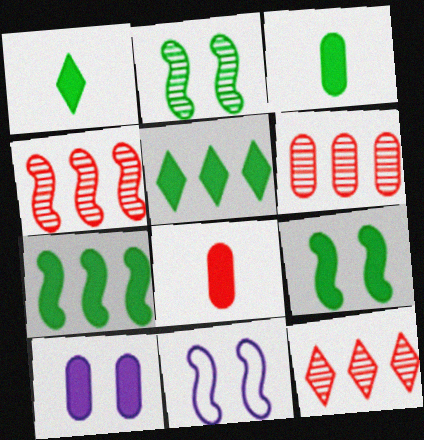[[1, 6, 11], 
[3, 5, 9], 
[3, 11, 12], 
[4, 6, 12]]